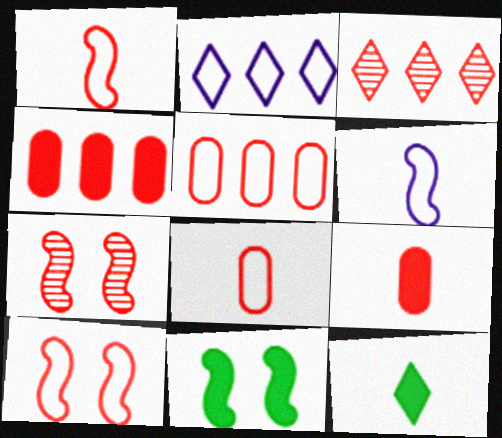[[3, 9, 10]]